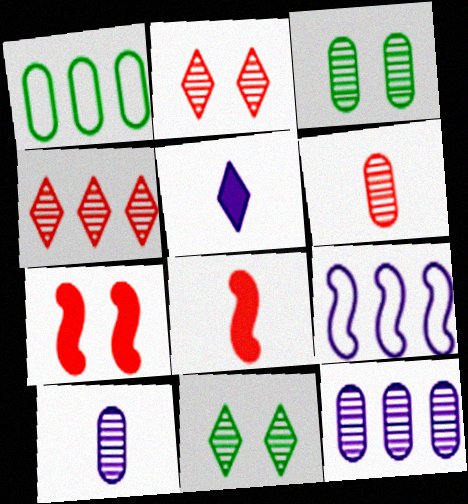[[3, 6, 12]]